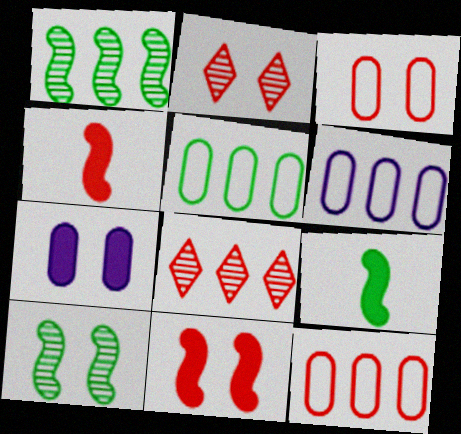[[2, 3, 11], 
[2, 4, 12], 
[2, 6, 9], 
[3, 4, 8], 
[5, 6, 12]]